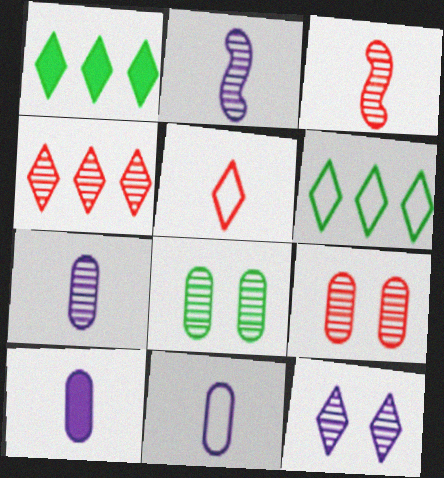[[1, 5, 12], 
[2, 4, 8], 
[3, 4, 9], 
[7, 10, 11]]